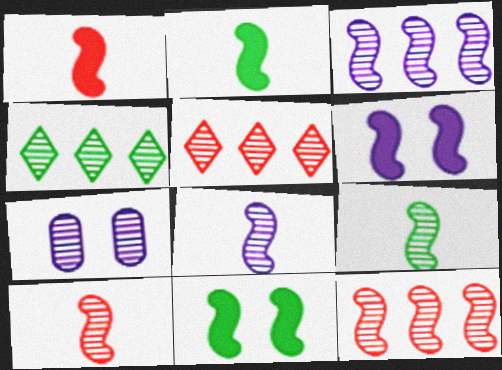[[4, 7, 10], 
[5, 7, 9], 
[8, 9, 10]]